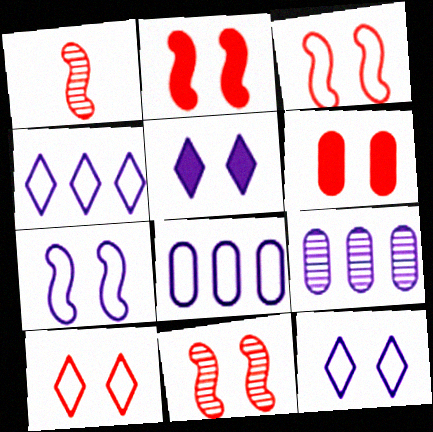[[2, 3, 11], 
[6, 10, 11]]